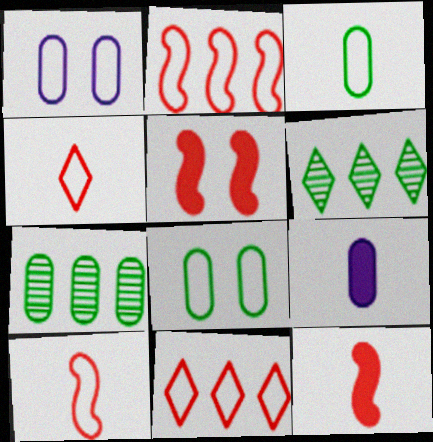[[1, 6, 12]]